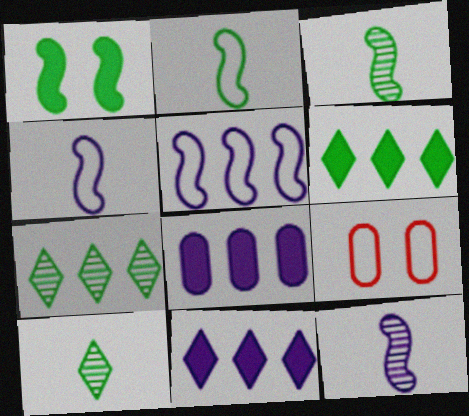[[3, 9, 11], 
[6, 9, 12]]